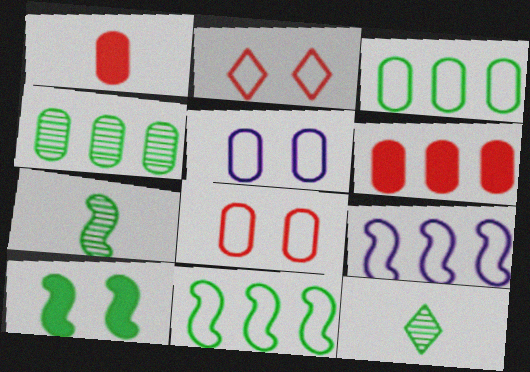[[1, 4, 5], 
[3, 10, 12], 
[7, 10, 11]]